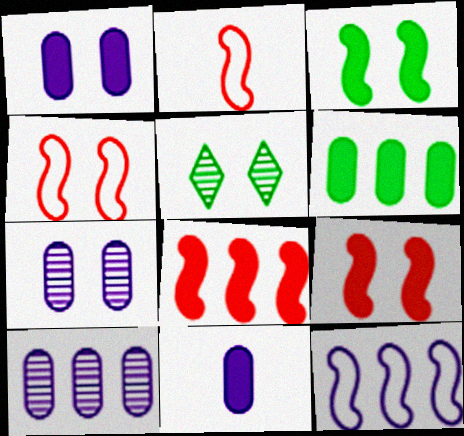[[1, 4, 5]]